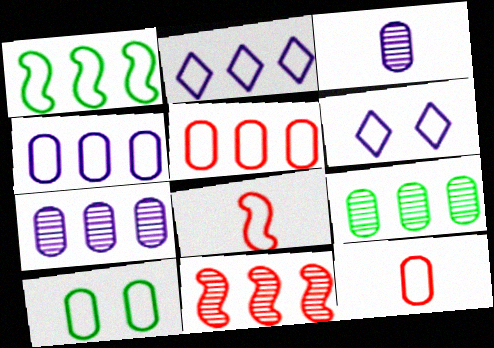[[1, 2, 5], 
[1, 6, 12], 
[2, 8, 10], 
[4, 10, 12]]